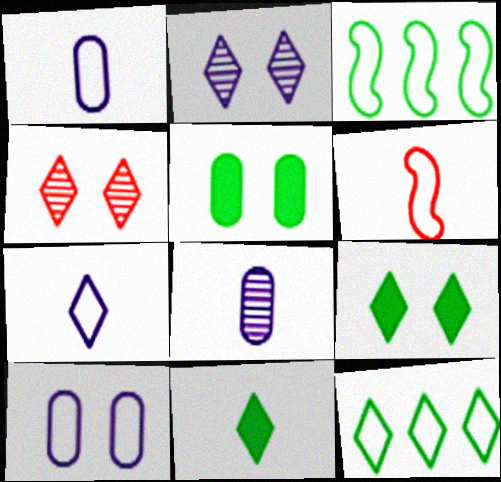[[6, 8, 11], 
[6, 10, 12]]